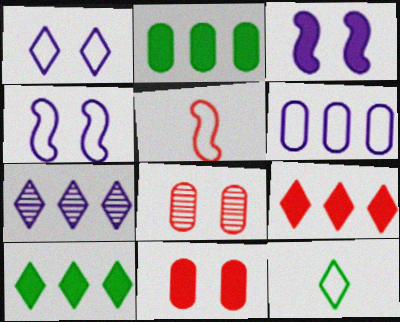[[5, 8, 9]]